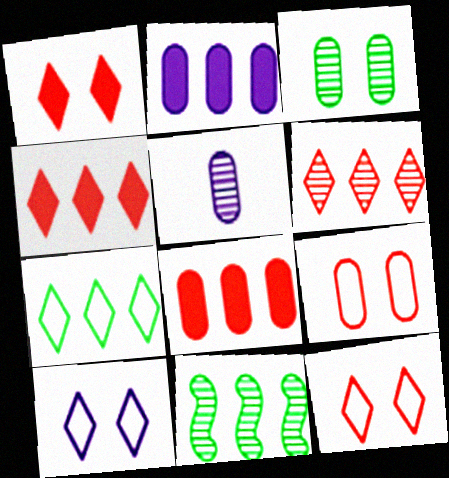[]